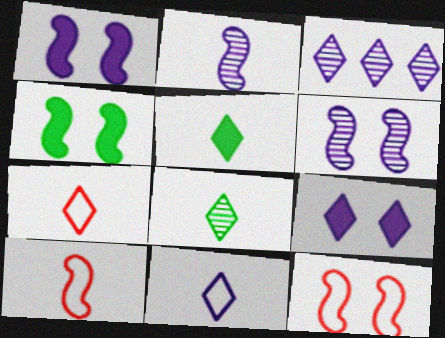[[3, 9, 11], 
[4, 6, 12]]